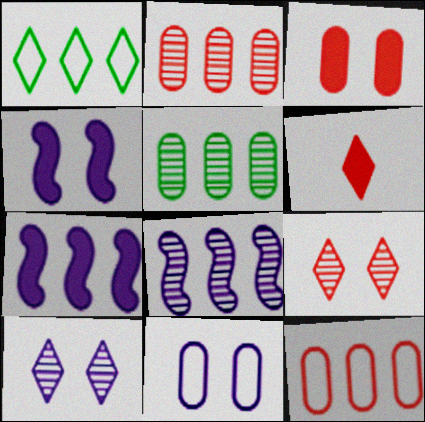[[1, 2, 7], 
[1, 6, 10], 
[4, 10, 11]]